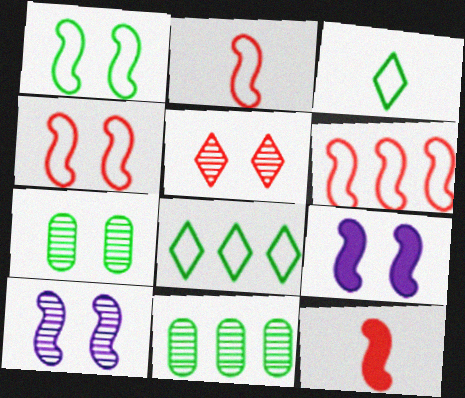[[2, 4, 6], 
[5, 7, 10]]